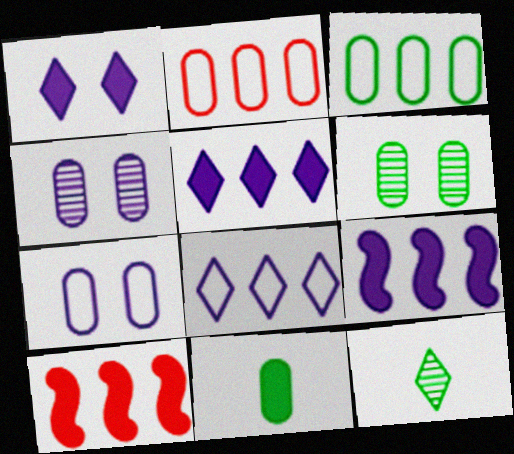[[1, 10, 11], 
[2, 4, 11], 
[3, 6, 11], 
[7, 10, 12]]